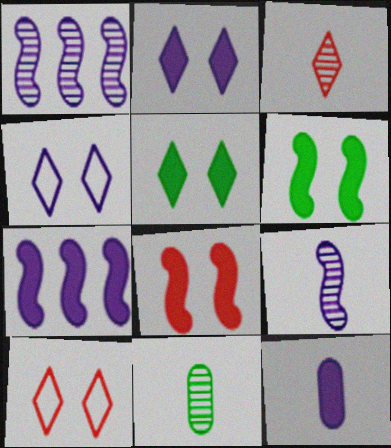[[1, 4, 12], 
[2, 7, 12], 
[3, 9, 11], 
[7, 10, 11]]